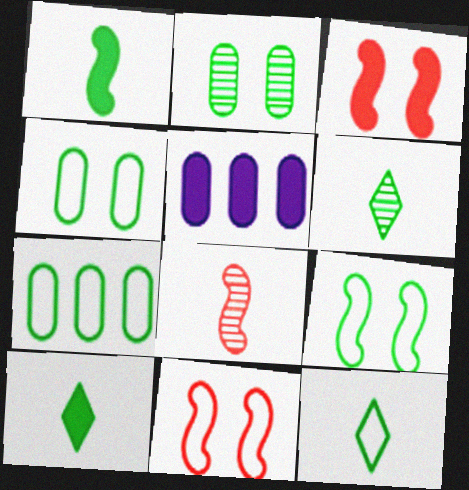[[3, 5, 10], 
[5, 6, 11], 
[6, 10, 12], 
[7, 9, 12]]